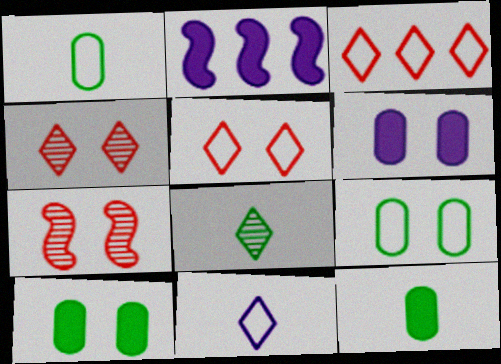[[1, 2, 4]]